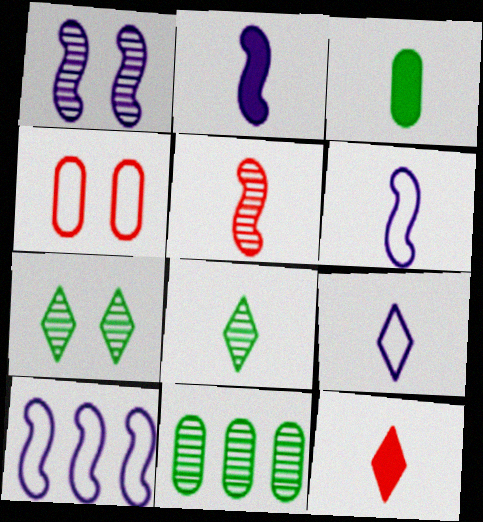[[1, 2, 10], 
[2, 3, 12], 
[3, 5, 9], 
[8, 9, 12]]